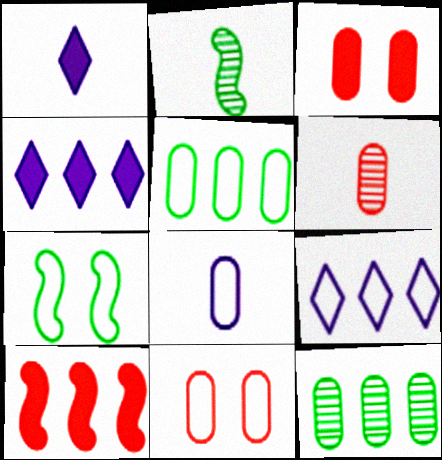[[2, 3, 9], 
[2, 4, 11], 
[3, 8, 12], 
[4, 6, 7], 
[5, 8, 11], 
[9, 10, 12]]